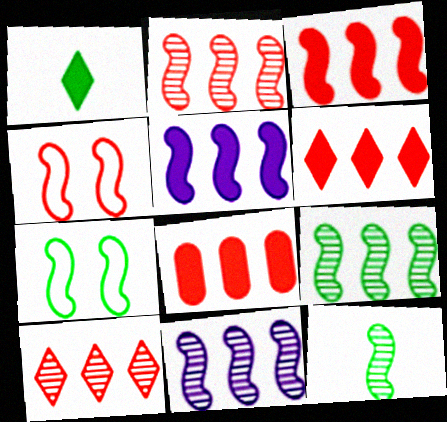[[2, 9, 11], 
[3, 6, 8], 
[4, 5, 12]]